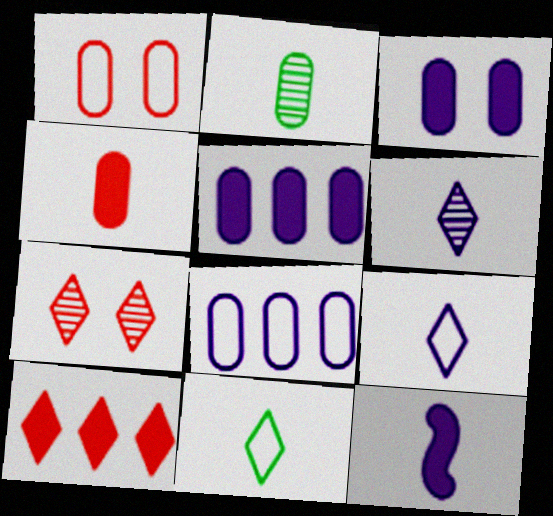[[1, 2, 5]]